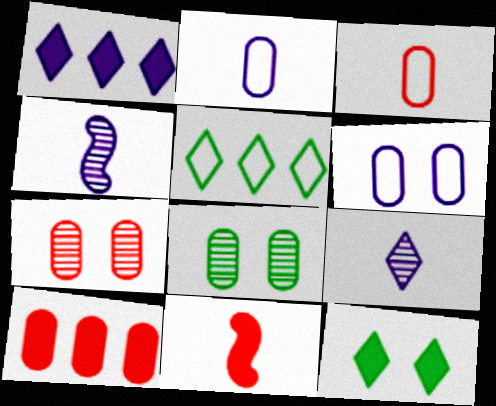[[1, 4, 6], 
[2, 8, 10], 
[3, 7, 10]]